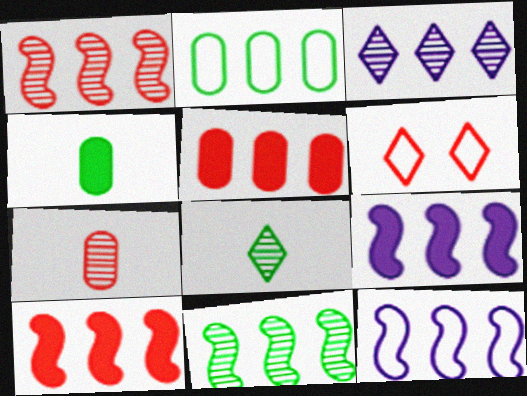[[2, 3, 10], 
[6, 7, 10], 
[10, 11, 12]]